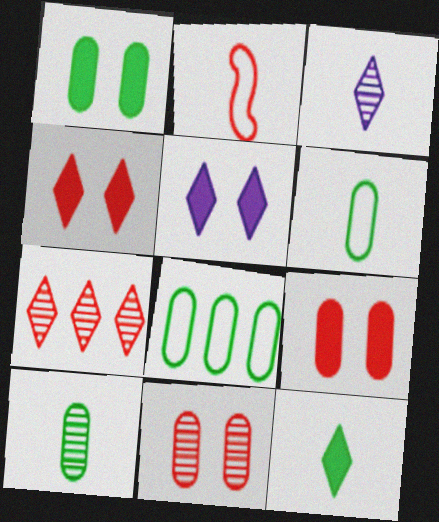[[1, 8, 10], 
[2, 7, 9]]